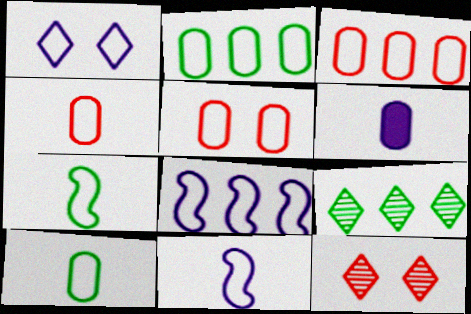[[1, 3, 7], 
[3, 4, 5]]